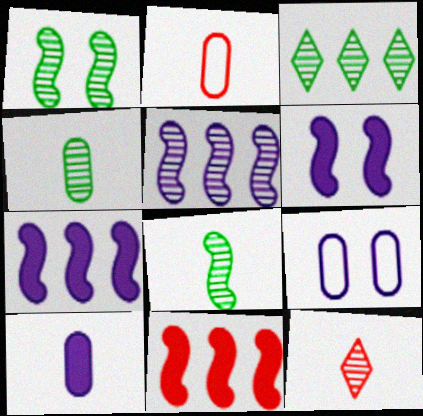[[1, 3, 4], 
[2, 3, 6], 
[2, 4, 10]]